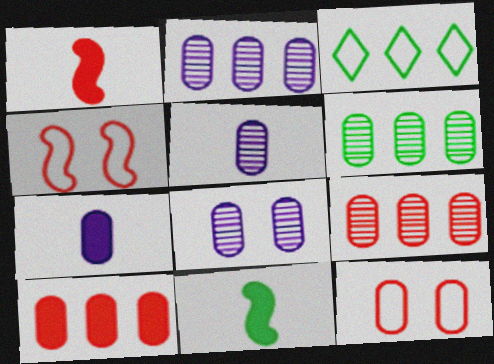[[1, 3, 8], 
[2, 5, 8], 
[2, 6, 9], 
[6, 7, 12]]